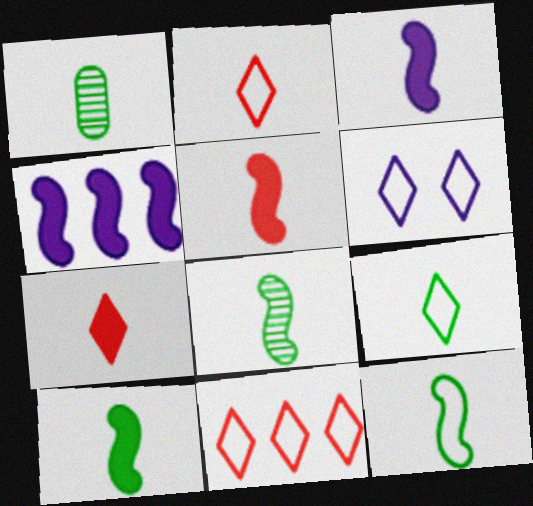[[1, 2, 3], 
[1, 9, 10], 
[3, 5, 10], 
[6, 9, 11], 
[8, 10, 12]]